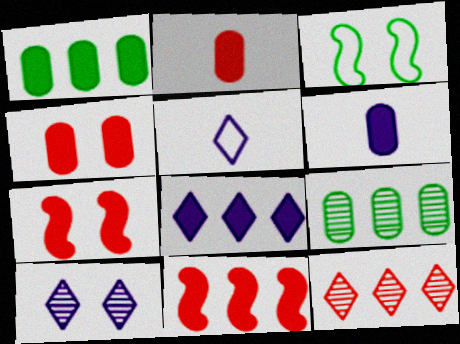[[1, 4, 6], 
[1, 8, 11], 
[3, 4, 10], 
[3, 6, 12], 
[5, 7, 9], 
[5, 8, 10]]